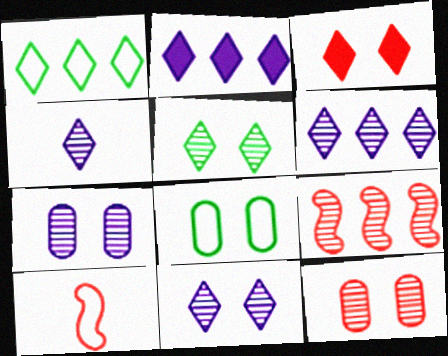[[1, 3, 4], 
[4, 6, 11]]